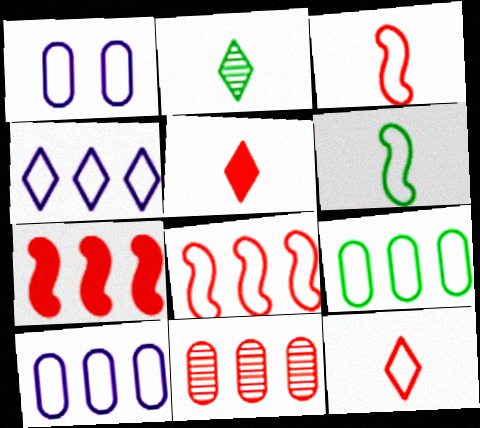[[1, 2, 7], 
[4, 8, 9]]